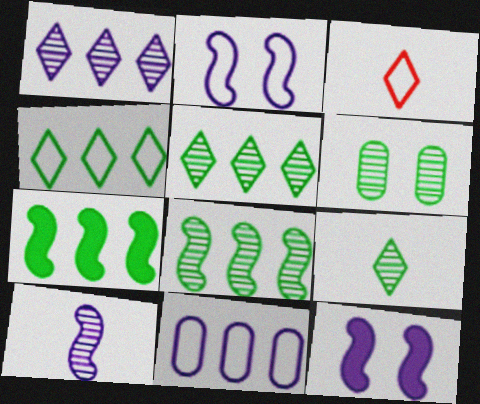[[6, 8, 9]]